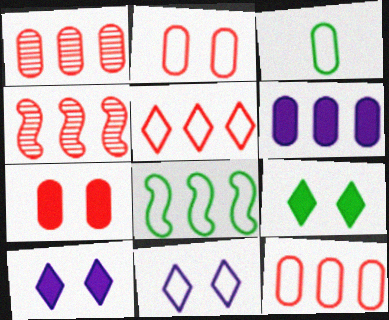[[3, 4, 10]]